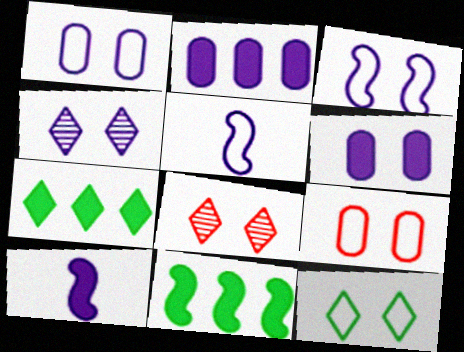[[2, 4, 5], 
[3, 4, 6], 
[3, 9, 12]]